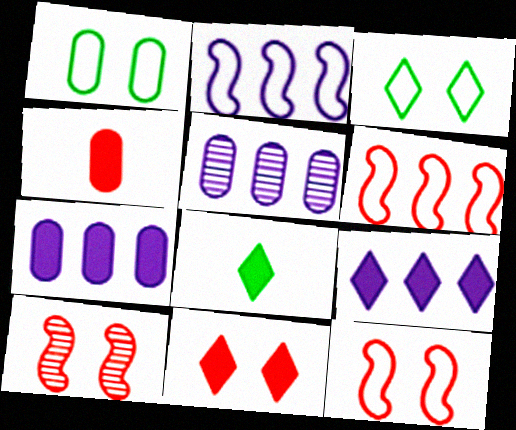[[1, 4, 5], 
[2, 5, 9], 
[5, 8, 12], 
[8, 9, 11]]